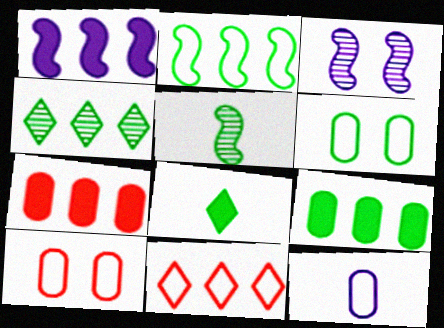[[2, 4, 9]]